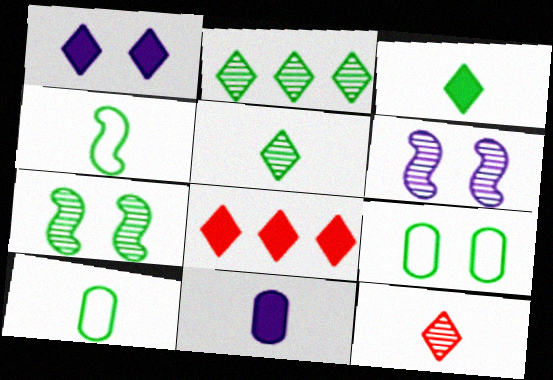[[1, 3, 8], 
[4, 11, 12], 
[6, 8, 10]]